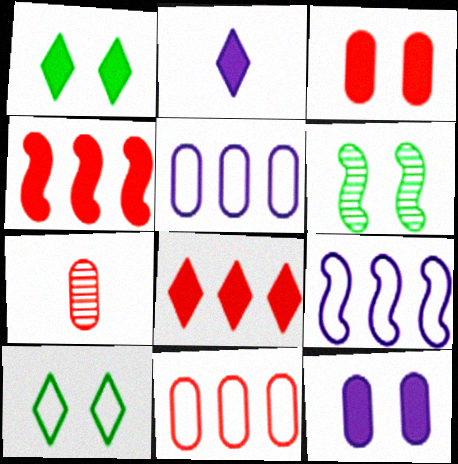[[1, 2, 8], 
[1, 7, 9], 
[2, 6, 11], 
[3, 7, 11]]